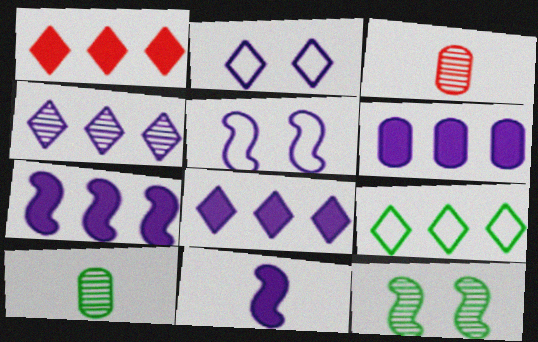[[1, 4, 9], 
[1, 5, 10], 
[3, 4, 12], 
[6, 7, 8]]